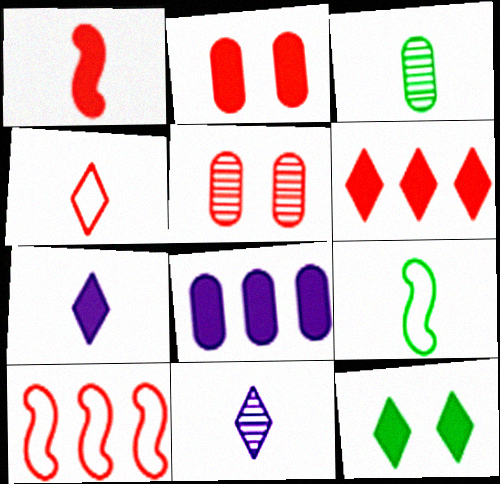[[1, 2, 6], 
[1, 8, 12], 
[6, 7, 12]]